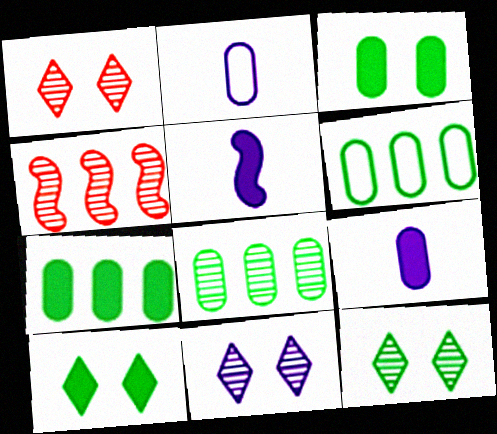[[1, 5, 6], 
[1, 11, 12], 
[2, 4, 10], 
[6, 7, 8]]